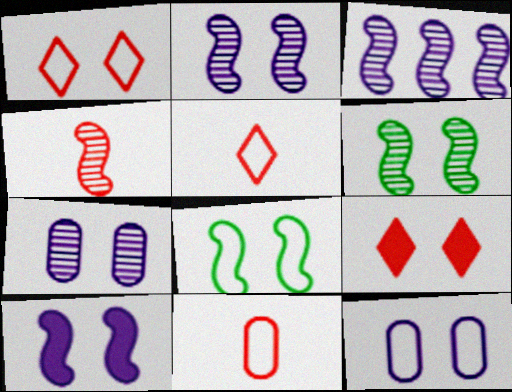[[1, 8, 12], 
[3, 4, 6], 
[6, 9, 12], 
[7, 8, 9]]